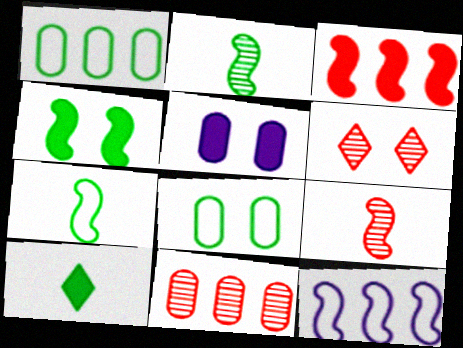[[3, 5, 10], 
[4, 9, 12], 
[6, 9, 11]]